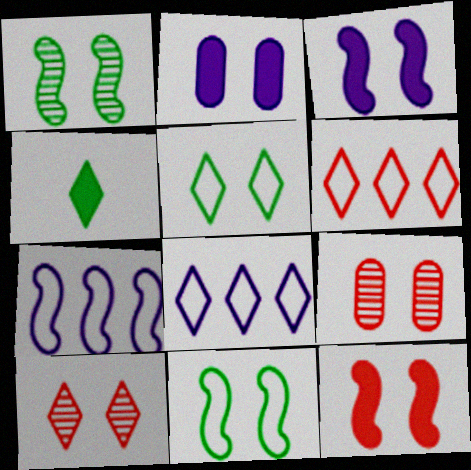[[2, 10, 11], 
[3, 5, 9], 
[4, 7, 9], 
[4, 8, 10]]